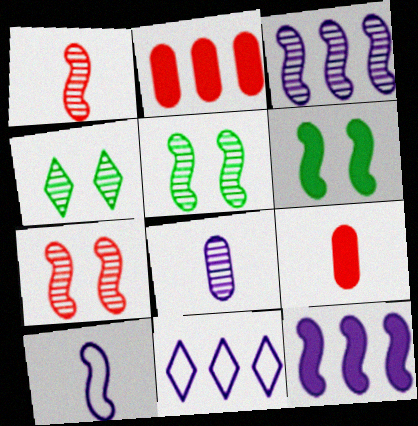[[1, 3, 5], 
[2, 4, 10], 
[5, 9, 11]]